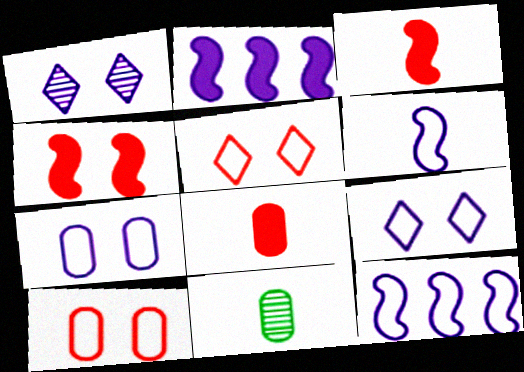[[2, 5, 11]]